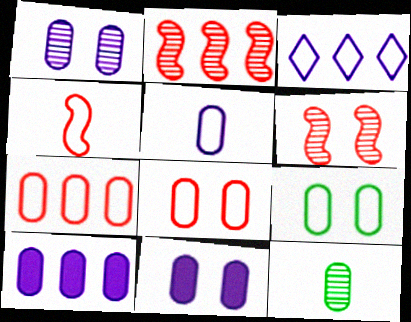[[1, 5, 10], 
[3, 4, 9], 
[5, 7, 9], 
[7, 11, 12], 
[8, 10, 12]]